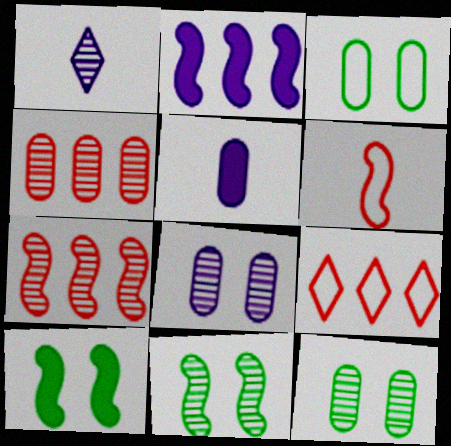[[1, 4, 11], 
[1, 7, 12], 
[2, 6, 11], 
[3, 4, 5], 
[5, 9, 11]]